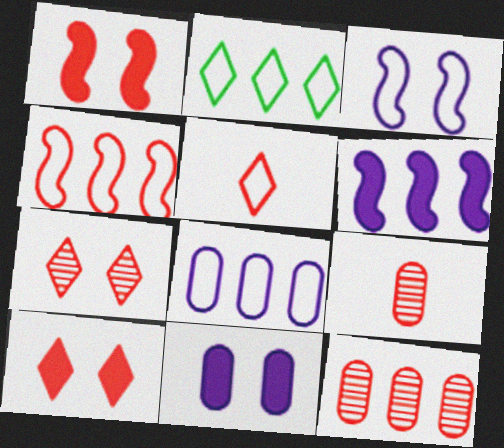[[1, 5, 12], 
[2, 4, 8], 
[2, 6, 12], 
[4, 9, 10]]